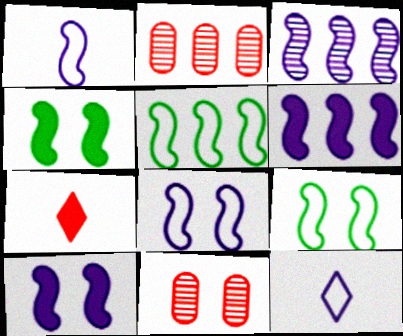[[1, 3, 10], 
[2, 4, 12]]